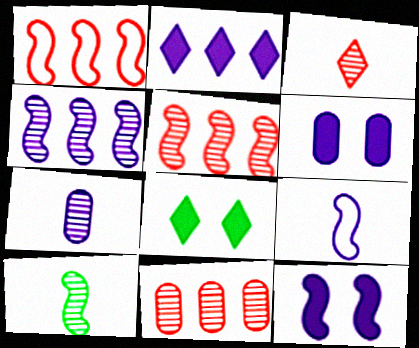[[1, 7, 8], 
[1, 10, 12], 
[3, 7, 10], 
[4, 9, 12], 
[8, 9, 11]]